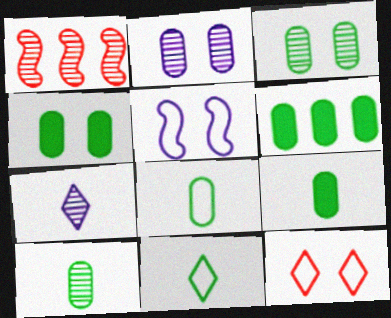[[1, 3, 7], 
[3, 6, 8], 
[4, 6, 9], 
[8, 9, 10]]